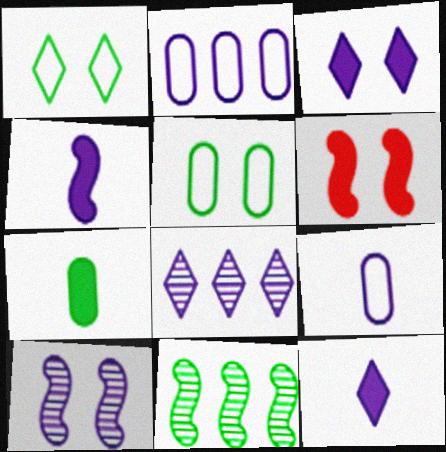[[1, 7, 11], 
[2, 10, 12]]